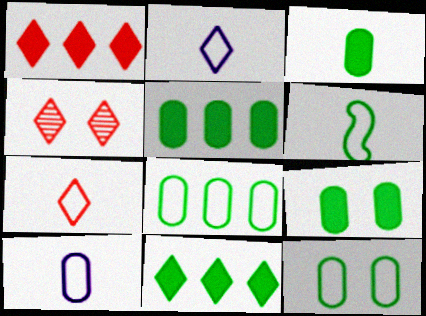[[1, 4, 7], 
[2, 4, 11], 
[3, 5, 9], 
[6, 7, 10]]